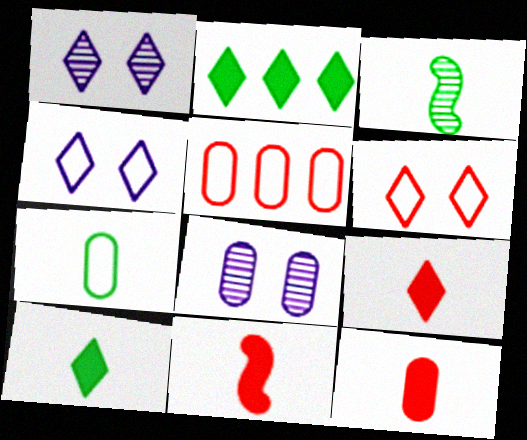[[3, 7, 10], 
[9, 11, 12]]